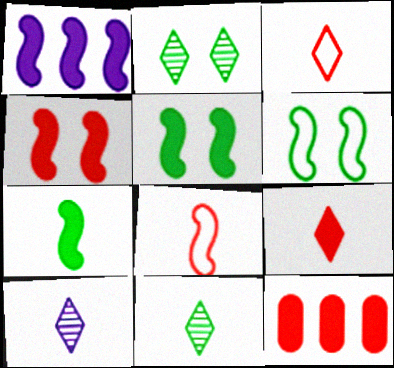[[1, 4, 7], 
[4, 9, 12], 
[6, 10, 12]]